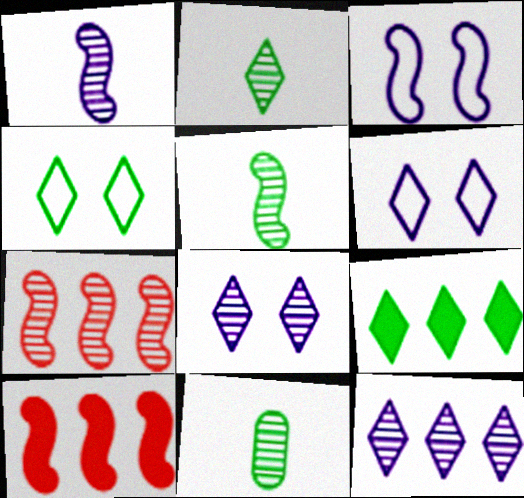[[2, 4, 9], 
[2, 5, 11], 
[3, 5, 10], 
[6, 10, 11], 
[7, 8, 11]]